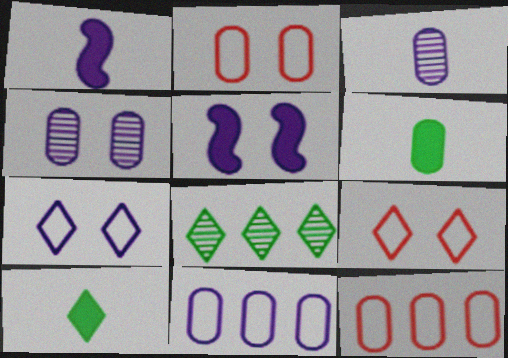[[1, 2, 8], 
[4, 5, 7], 
[4, 6, 12]]